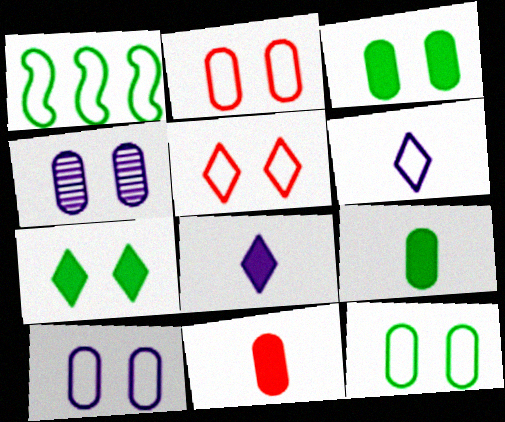[[1, 2, 6], 
[2, 3, 4], 
[2, 10, 12]]